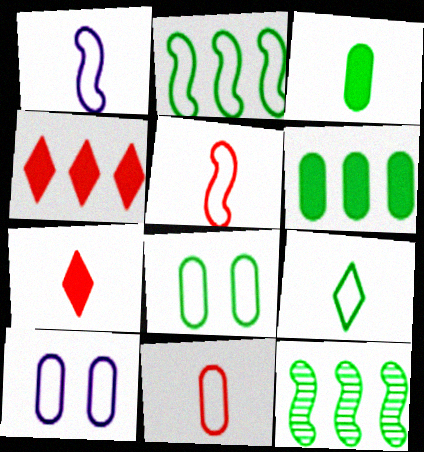[[1, 9, 11], 
[2, 8, 9], 
[7, 10, 12]]